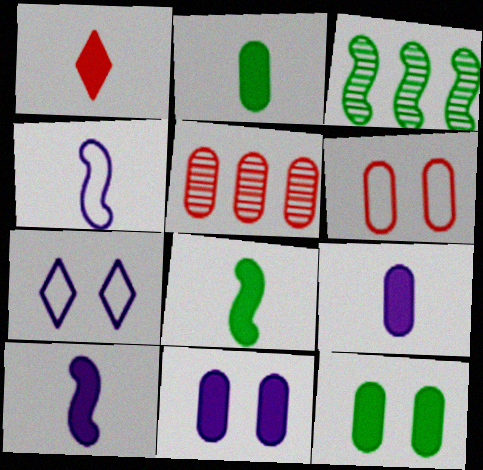[[1, 2, 10], 
[1, 8, 9], 
[5, 7, 8]]